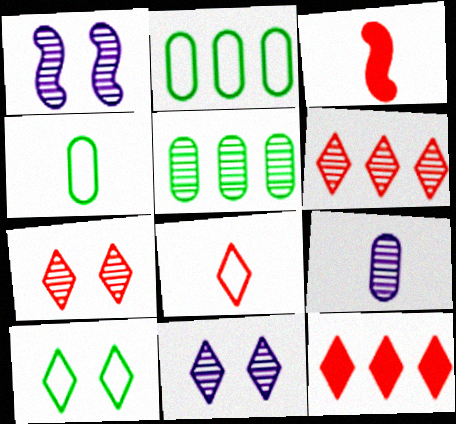[[1, 4, 12], 
[2, 3, 11], 
[7, 8, 12]]